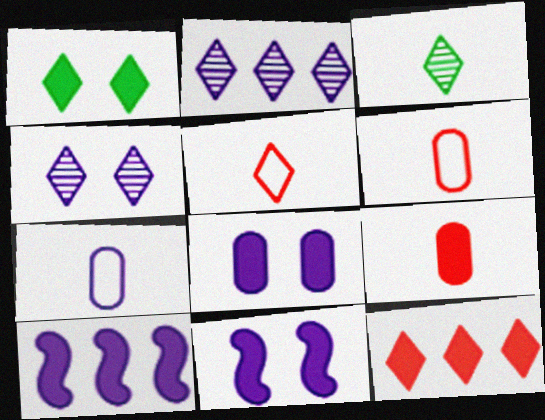[[1, 2, 5], 
[1, 9, 10], 
[2, 7, 11], 
[4, 7, 10]]